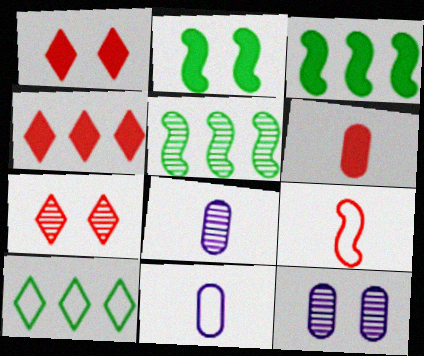[[1, 5, 11], 
[3, 7, 11], 
[5, 7, 8]]